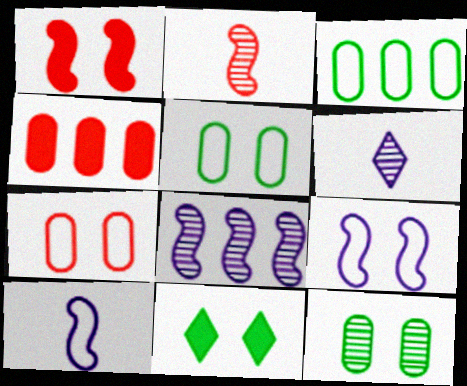[[1, 3, 6]]